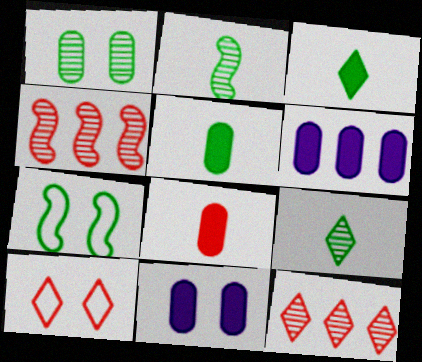[[2, 6, 10], 
[4, 8, 10]]